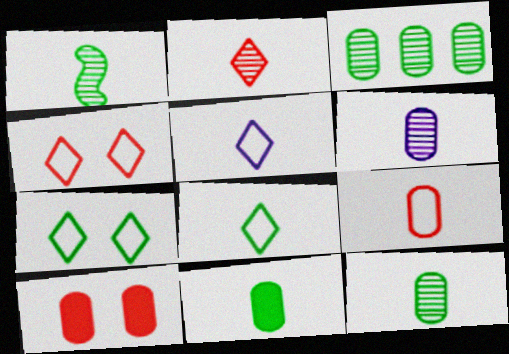[[1, 2, 6], 
[1, 8, 11], 
[6, 9, 11]]